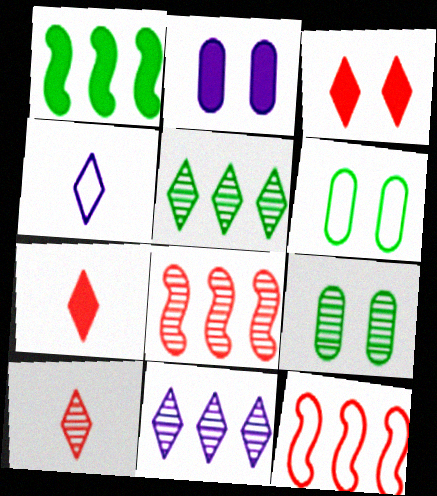[[1, 2, 7], 
[3, 4, 5], 
[4, 6, 12]]